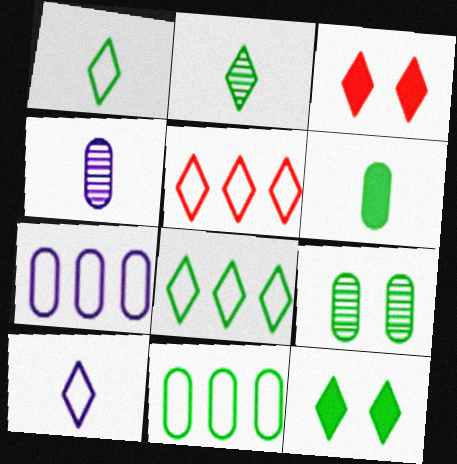[[2, 8, 12], 
[6, 9, 11]]